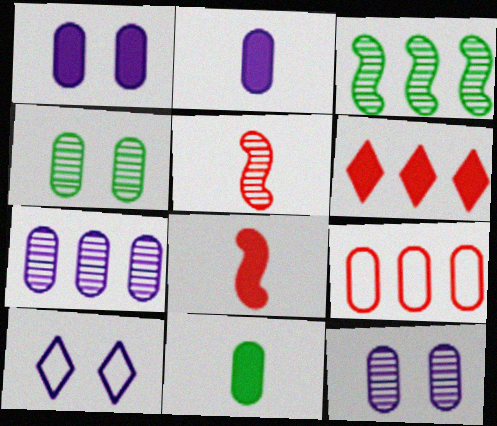[[2, 4, 9], 
[9, 11, 12]]